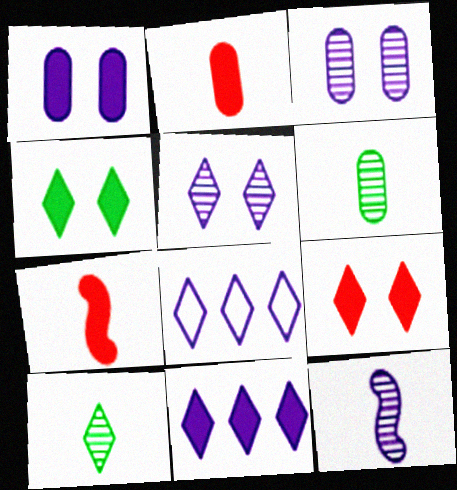[[1, 8, 12], 
[8, 9, 10]]